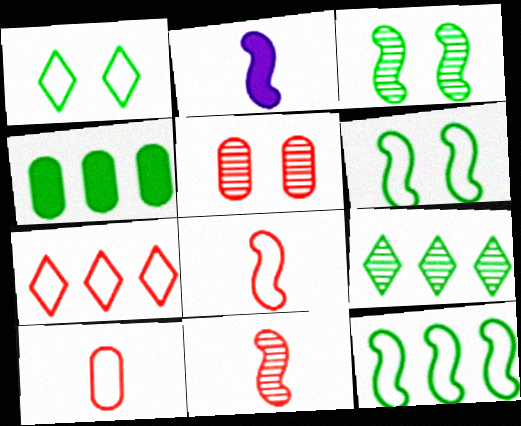[[4, 9, 12]]